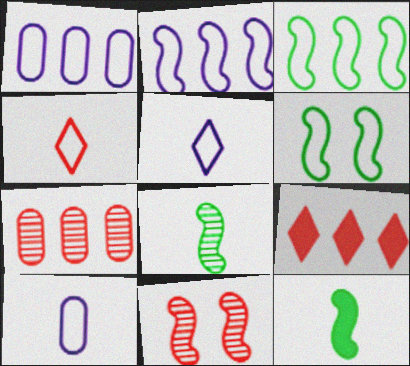[[1, 4, 6], 
[2, 11, 12]]